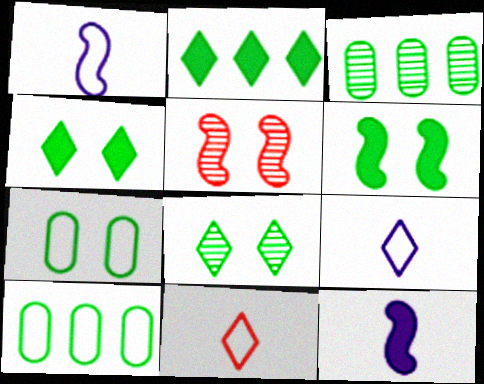[[6, 7, 8]]